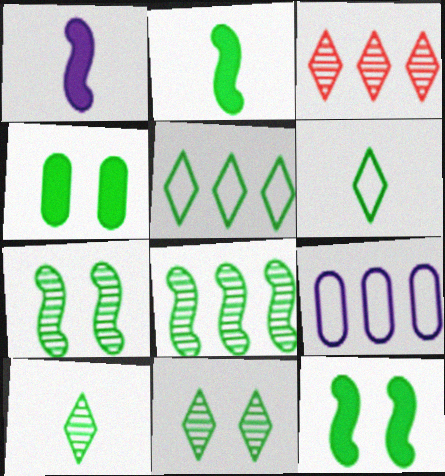[[4, 6, 8]]